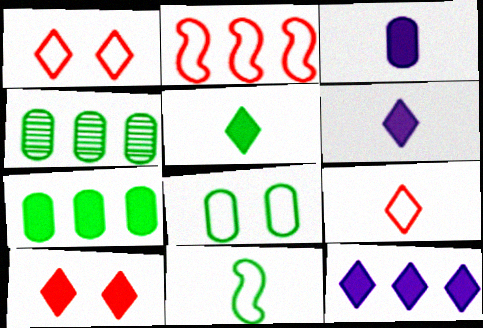[[2, 4, 12], 
[5, 10, 12]]